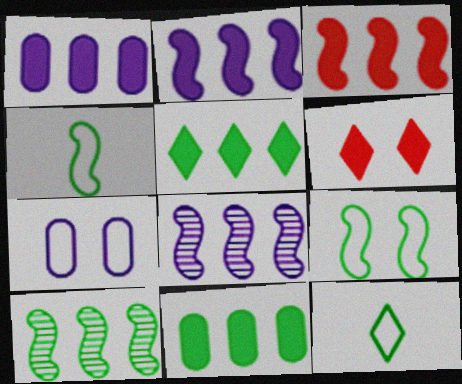[[1, 3, 5]]